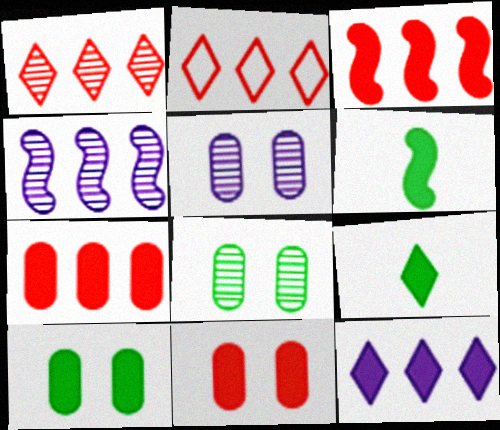[[2, 5, 6], 
[6, 11, 12]]